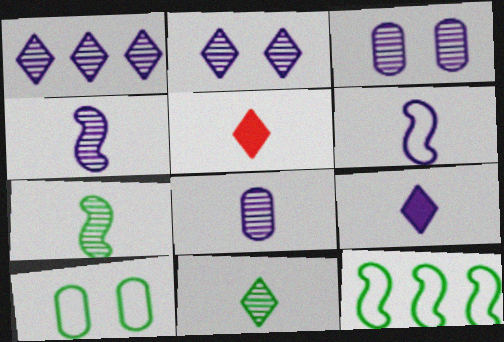[[1, 3, 4], 
[3, 5, 12], 
[6, 8, 9]]